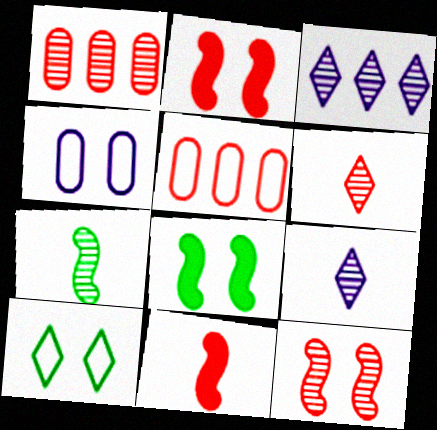[[1, 6, 12], 
[2, 5, 6], 
[5, 8, 9]]